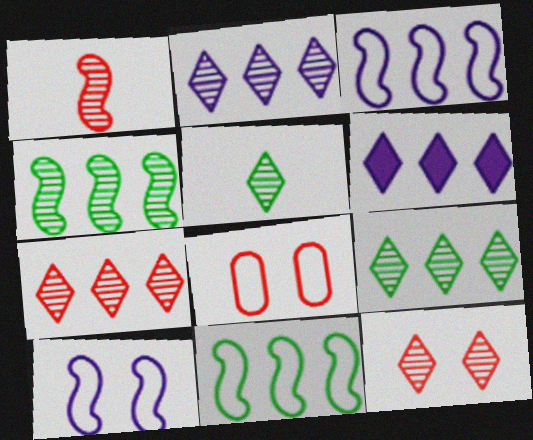[[2, 5, 12], 
[2, 7, 9]]